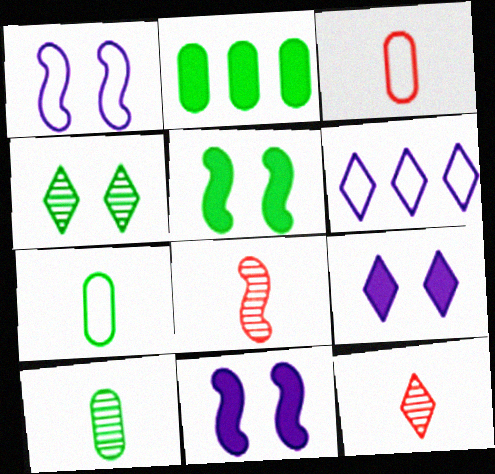[[1, 2, 12]]